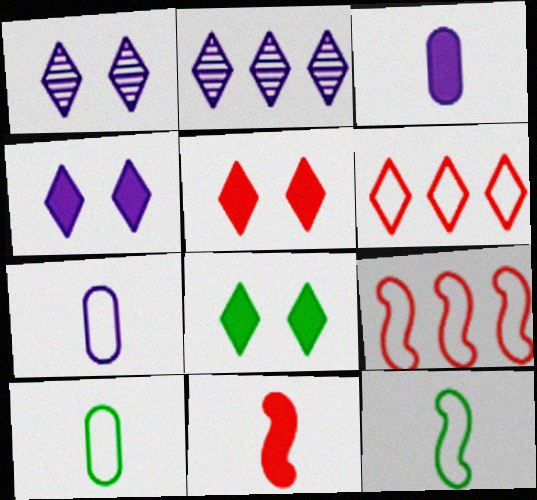[[4, 5, 8]]